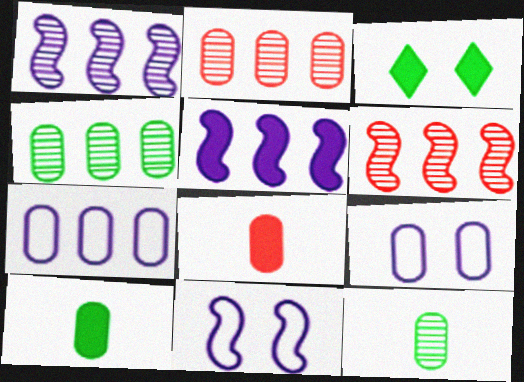[[2, 9, 10], 
[3, 5, 8], 
[4, 8, 9]]